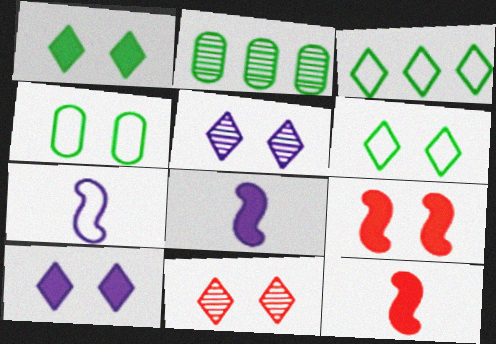[[4, 5, 9], 
[6, 10, 11]]